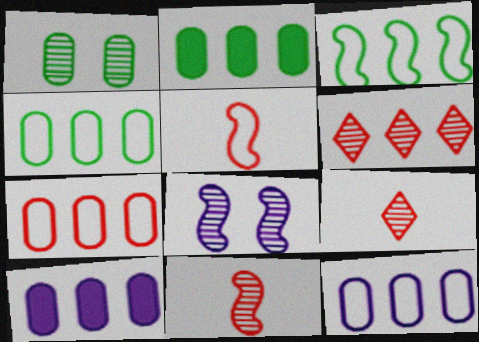[[3, 6, 10], 
[4, 7, 12]]